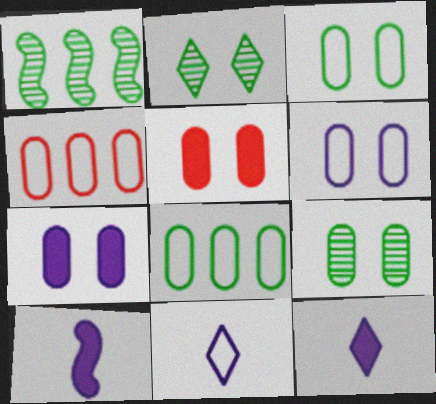[[1, 5, 11], 
[2, 4, 10], 
[5, 6, 9]]